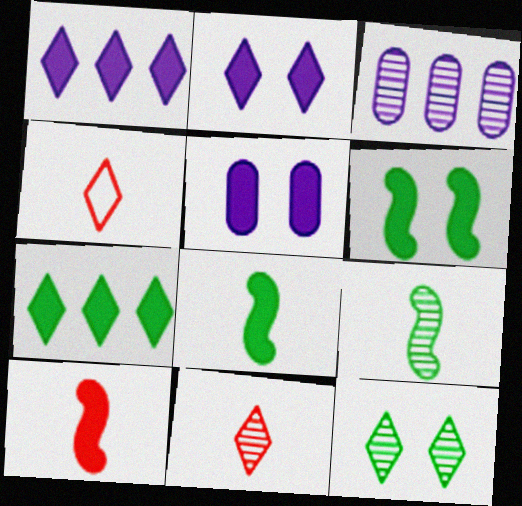[[1, 4, 12], 
[3, 4, 6], 
[5, 7, 10]]